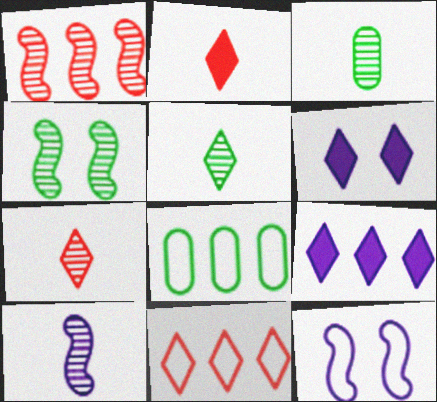[[1, 4, 10], 
[1, 8, 9], 
[3, 7, 10], 
[5, 6, 11]]